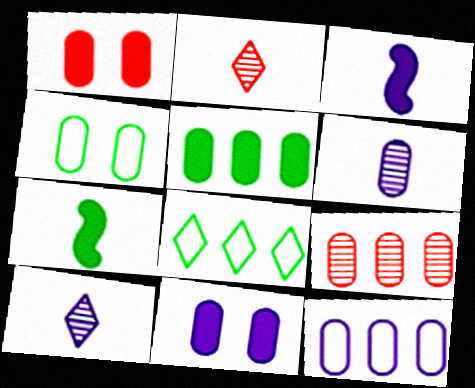[[5, 9, 12], 
[6, 11, 12]]